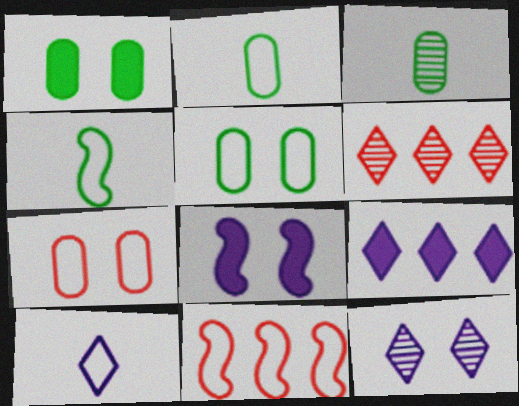[[2, 6, 8], 
[5, 10, 11], 
[9, 10, 12]]